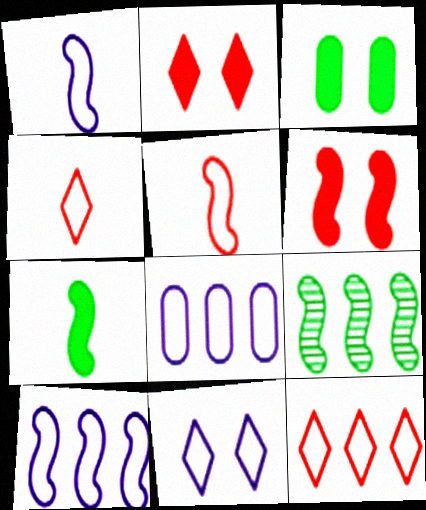[[1, 6, 9], 
[1, 8, 11]]